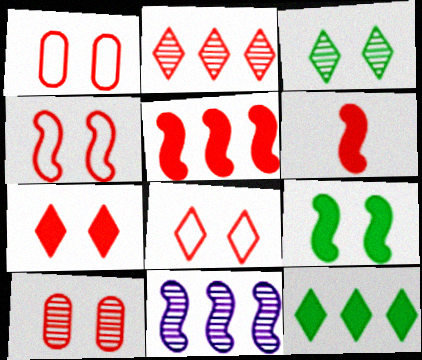[[1, 2, 6], 
[1, 4, 8], 
[4, 7, 10]]